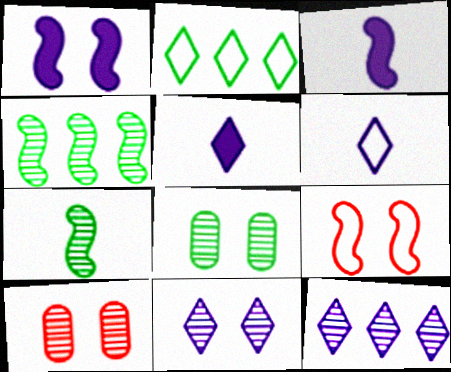[[2, 3, 10], 
[3, 4, 9], 
[7, 10, 12]]